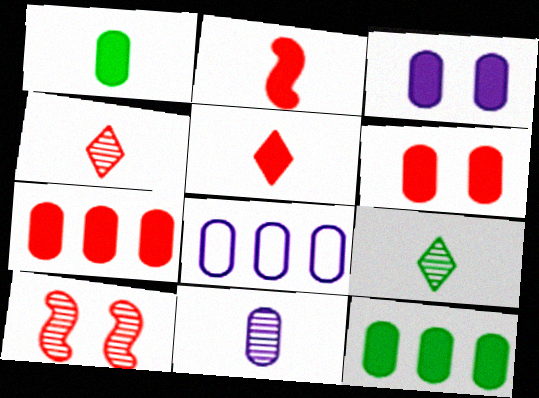[[1, 3, 7], 
[3, 8, 11]]